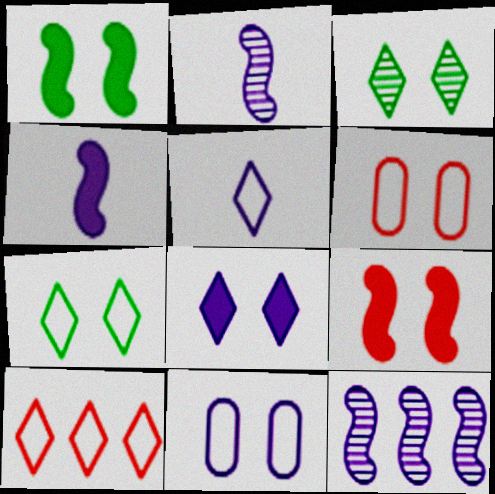[[3, 9, 11], 
[5, 7, 10]]